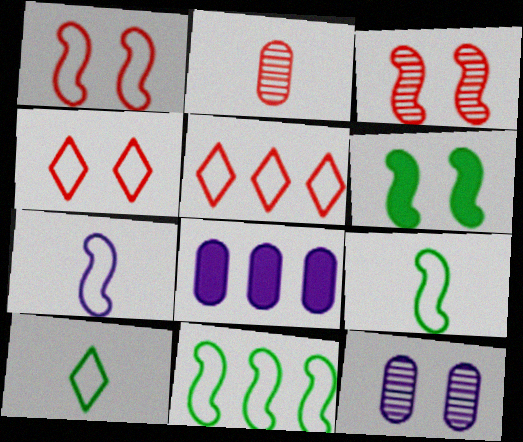[[1, 7, 11], 
[3, 8, 10], 
[4, 6, 12]]